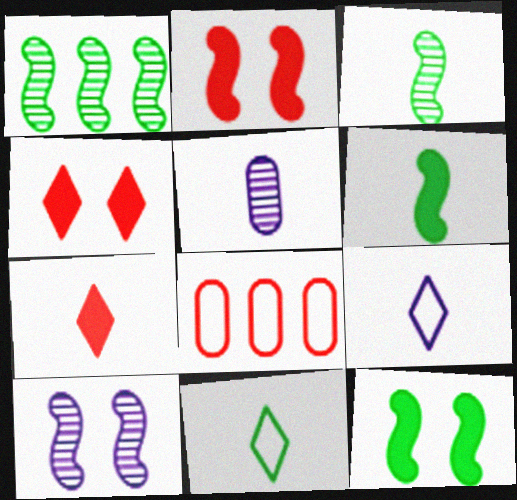[]